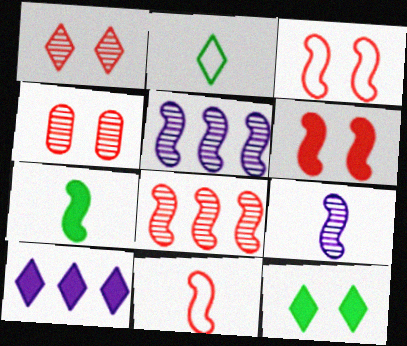[[1, 2, 10], 
[3, 5, 7], 
[6, 8, 11], 
[7, 9, 11]]